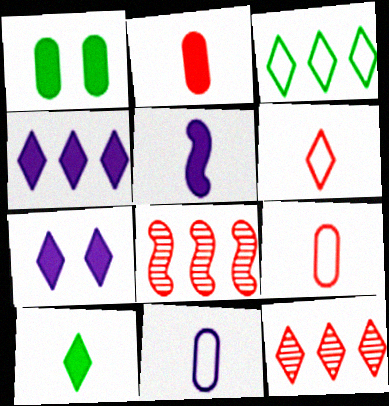[[2, 5, 10], 
[3, 4, 12]]